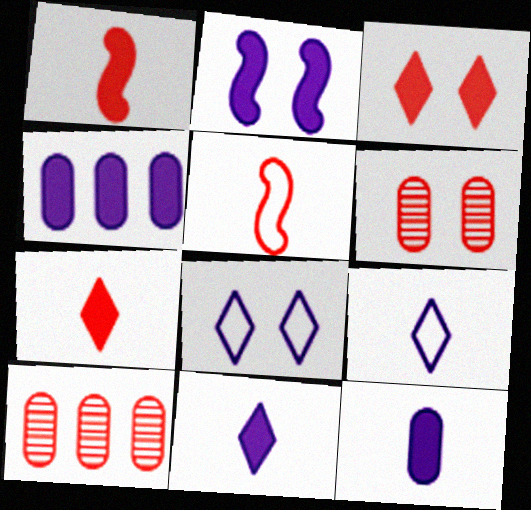[[2, 4, 11], 
[3, 5, 10]]